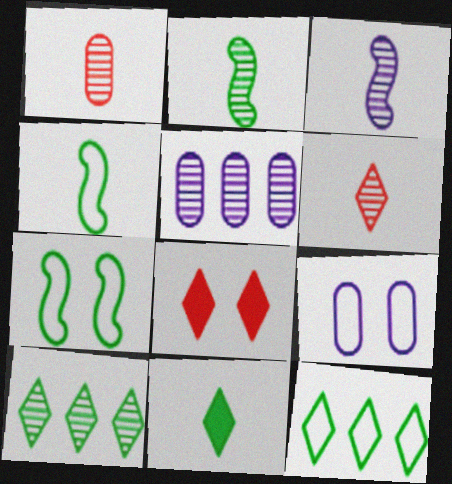[[4, 5, 8]]